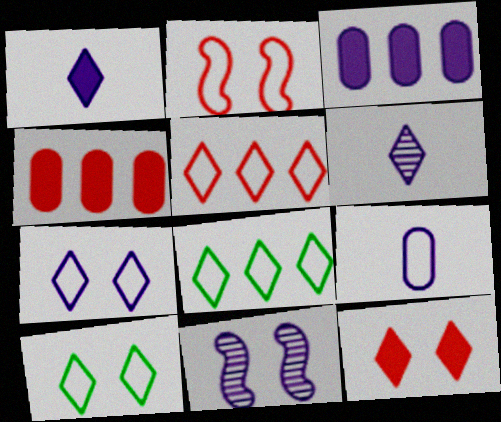[[2, 8, 9], 
[6, 8, 12]]